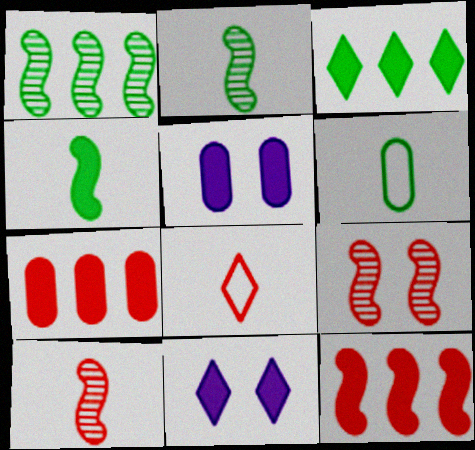[[1, 5, 8], 
[4, 7, 11], 
[7, 8, 9]]